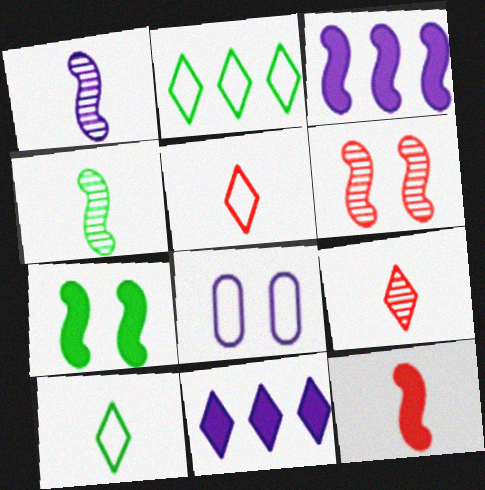[[1, 8, 11], 
[3, 7, 12]]